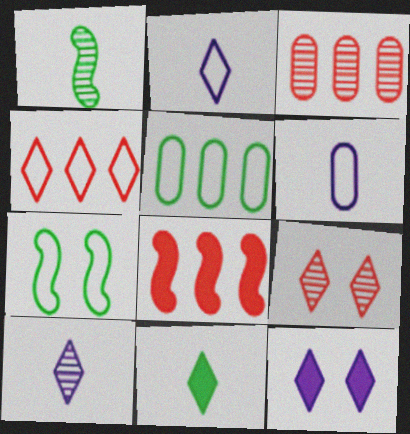[[3, 4, 8], 
[4, 6, 7]]